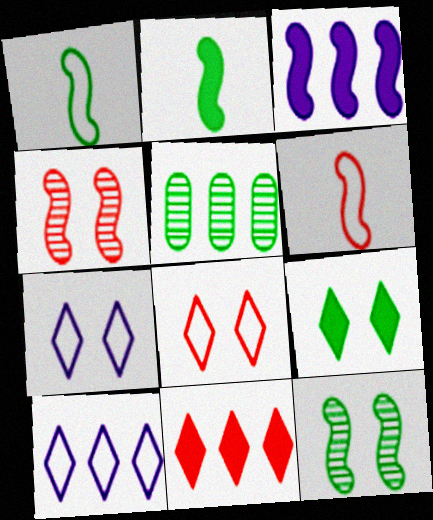[[1, 3, 4], 
[1, 5, 9], 
[3, 6, 12]]